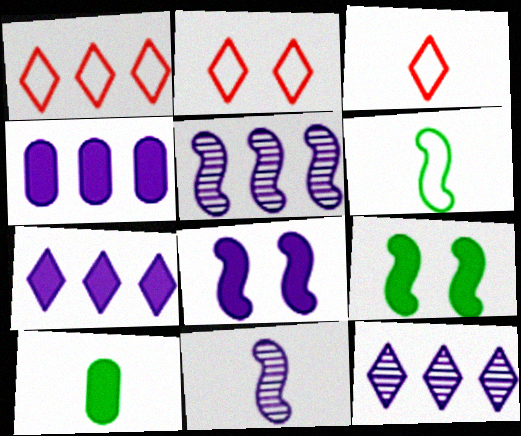[[1, 2, 3], 
[2, 5, 10], 
[3, 10, 11]]